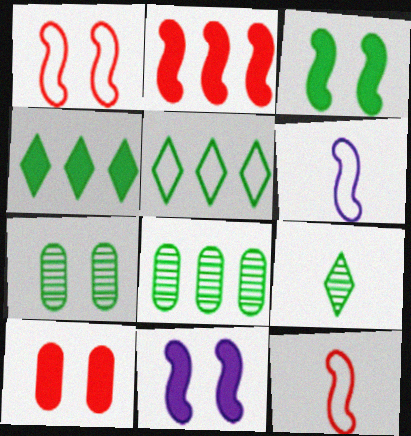[]